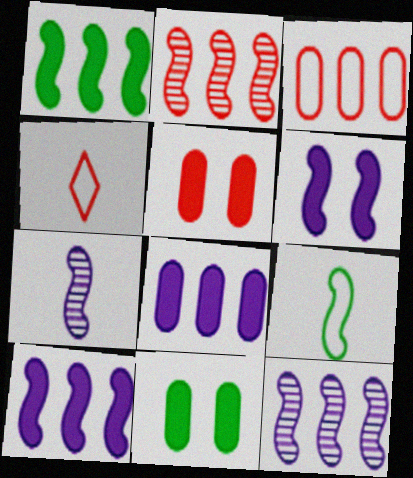[[2, 4, 5], 
[2, 6, 9], 
[4, 11, 12]]